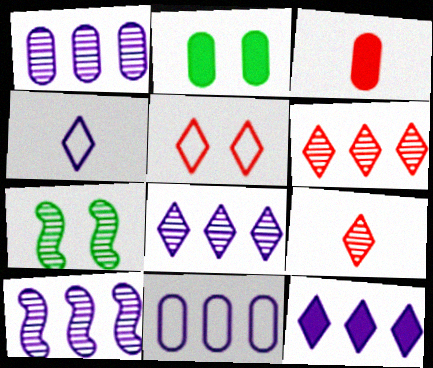[[1, 7, 9], 
[1, 8, 10], 
[10, 11, 12]]